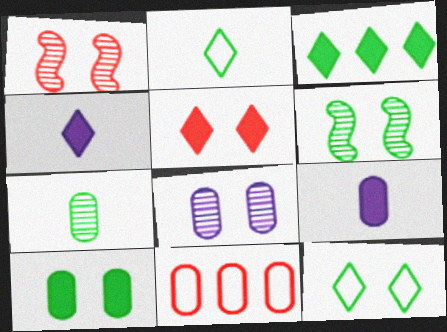[[3, 4, 5], 
[4, 6, 11], 
[6, 10, 12]]